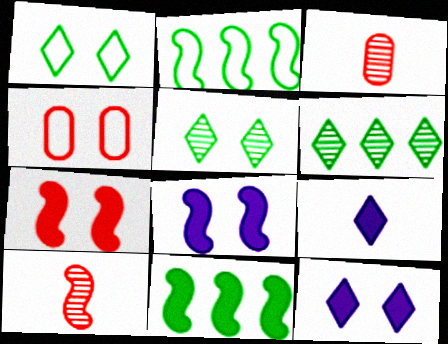[[2, 3, 12], 
[2, 8, 10], 
[4, 5, 8]]